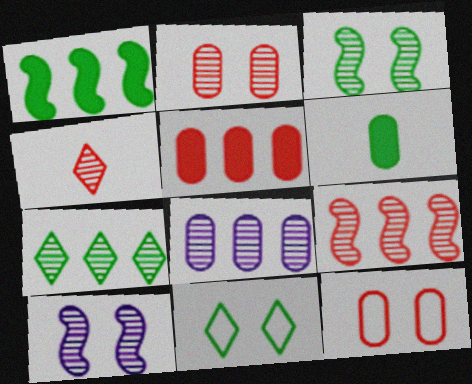[[2, 4, 9], 
[3, 4, 8], 
[6, 8, 12], 
[7, 8, 9]]